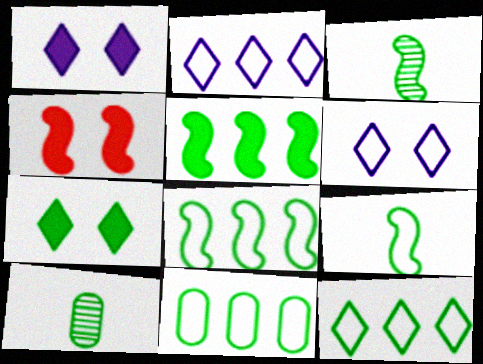[[2, 4, 10], 
[3, 7, 11], 
[7, 8, 10], 
[8, 11, 12]]